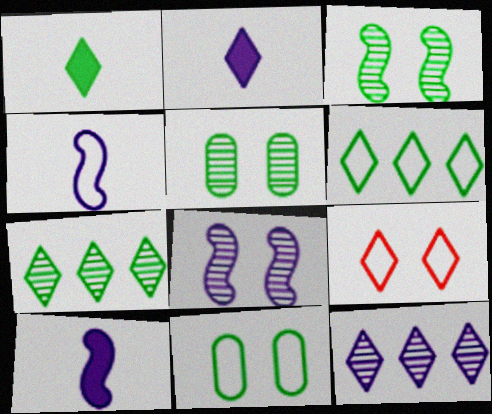[[1, 9, 12], 
[2, 7, 9]]